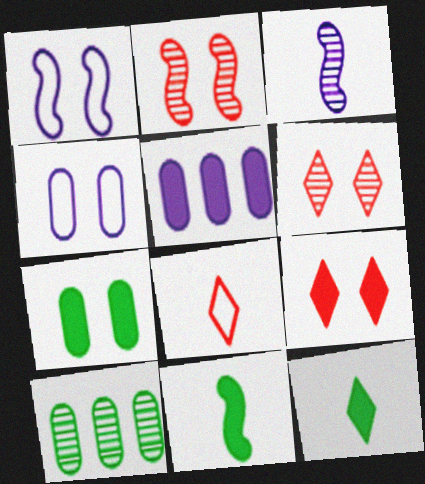[[1, 6, 7], 
[3, 6, 10], 
[5, 9, 11]]